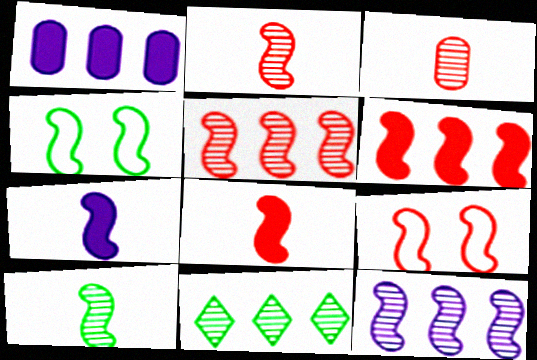[[2, 6, 9], 
[4, 5, 7], 
[4, 8, 12], 
[5, 8, 9]]